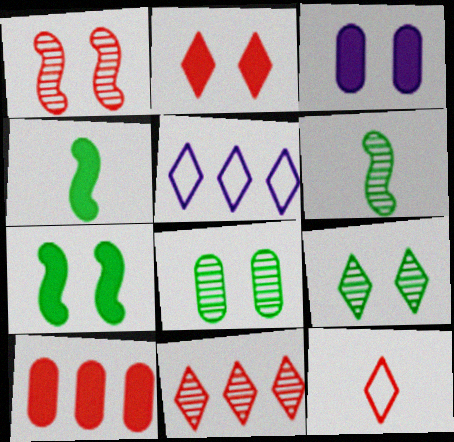[[1, 10, 12], 
[2, 3, 7], 
[2, 11, 12]]